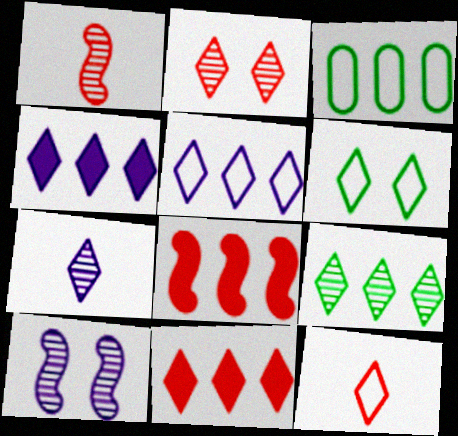[[2, 7, 9], 
[2, 11, 12], 
[5, 6, 12], 
[5, 9, 11], 
[6, 7, 11]]